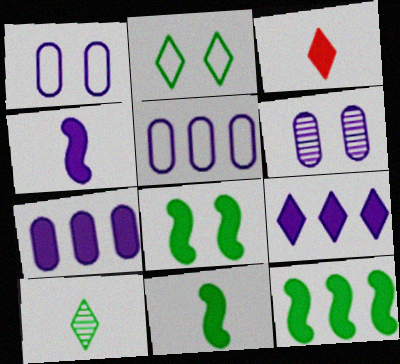[[3, 7, 8], 
[8, 11, 12]]